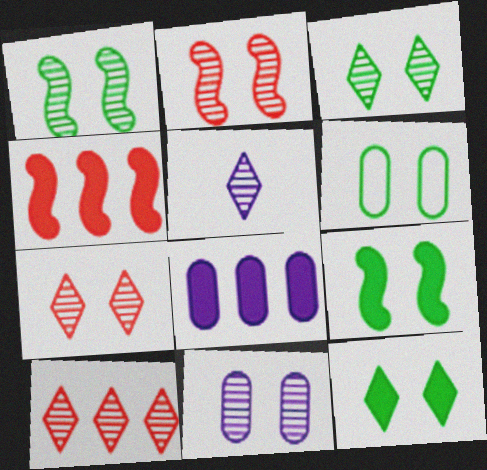[[1, 6, 12], 
[1, 7, 11], 
[2, 3, 11], 
[3, 5, 10], 
[3, 6, 9], 
[4, 5, 6]]